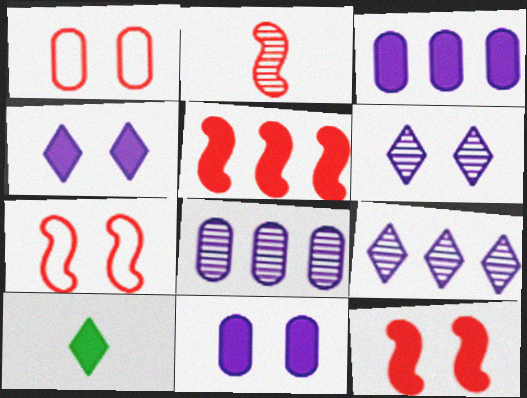[[2, 5, 7], 
[3, 10, 12], 
[5, 10, 11], 
[7, 8, 10]]